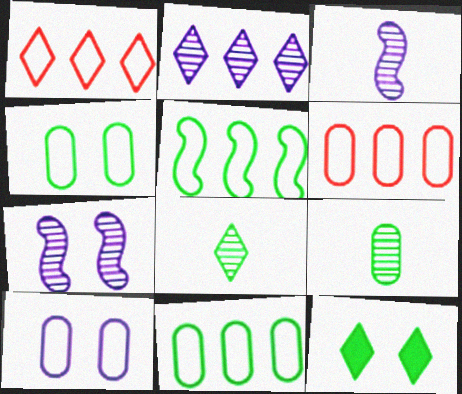[[3, 6, 12], 
[5, 9, 12]]